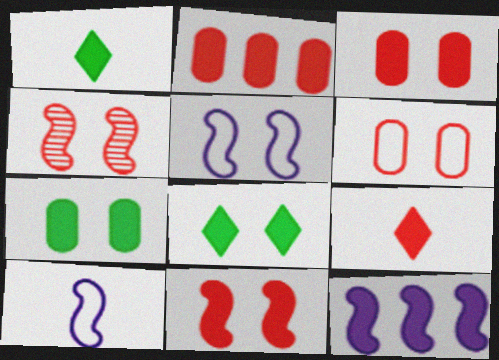[[1, 3, 12], 
[2, 9, 11], 
[7, 9, 12]]